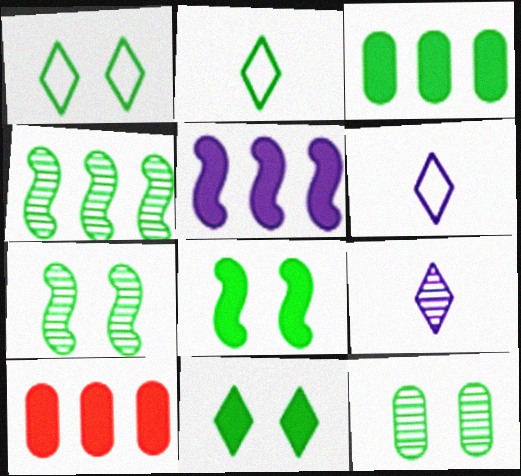[[1, 8, 12], 
[2, 3, 7], 
[6, 7, 10]]